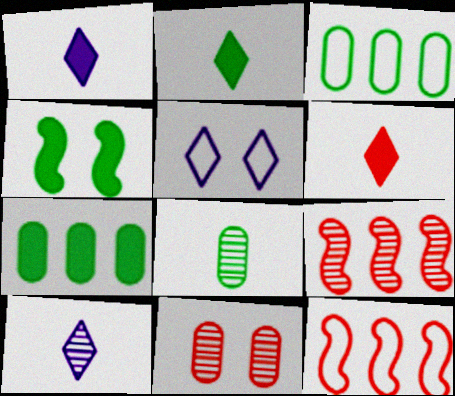[[1, 2, 6], 
[2, 4, 7], 
[4, 5, 11], 
[6, 11, 12]]